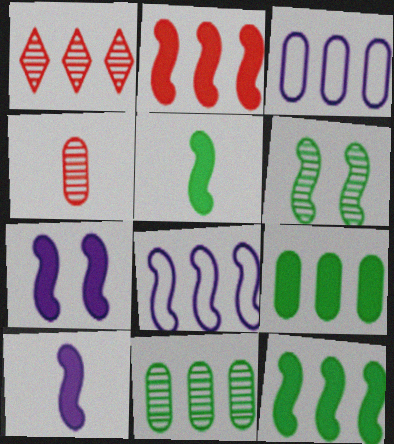[[1, 3, 12], 
[1, 8, 9], 
[2, 5, 7]]